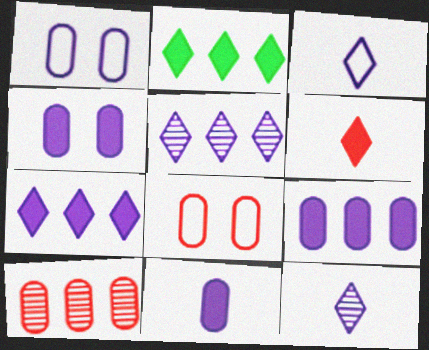[[4, 9, 11]]